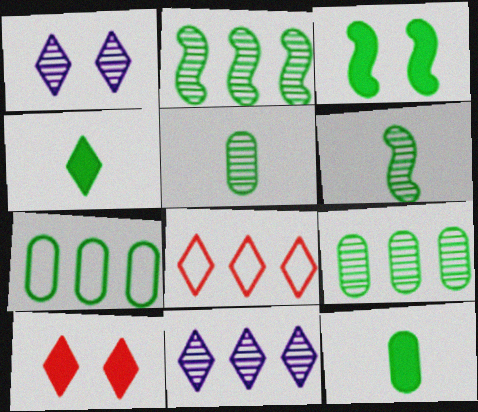[[1, 4, 8]]